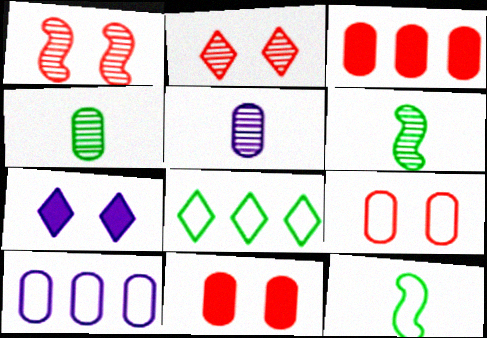[[4, 10, 11]]